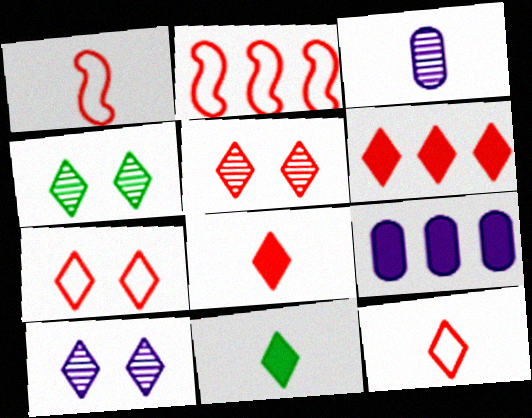[[1, 3, 11], 
[1, 4, 9], 
[4, 5, 10], 
[5, 6, 12]]